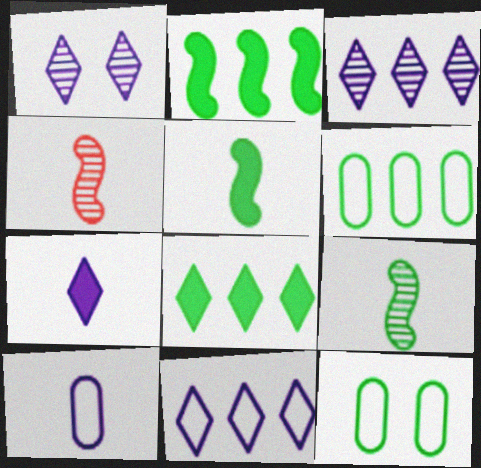[[1, 7, 11], 
[8, 9, 12]]